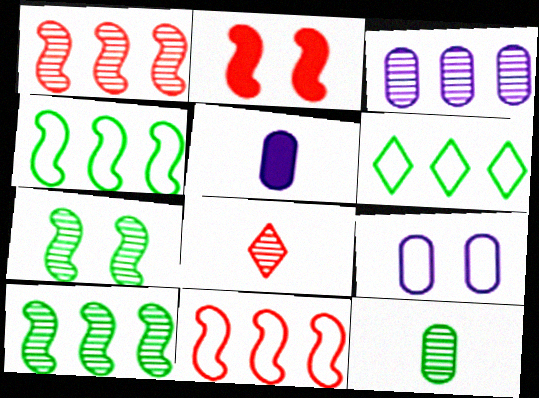[[3, 5, 9], 
[3, 7, 8]]